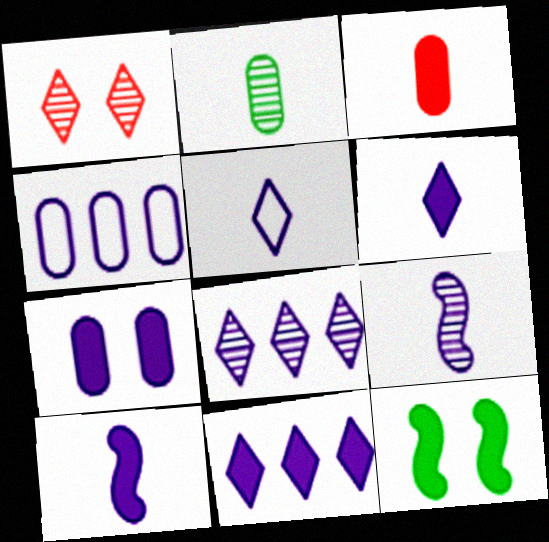[[3, 11, 12], 
[7, 10, 11]]